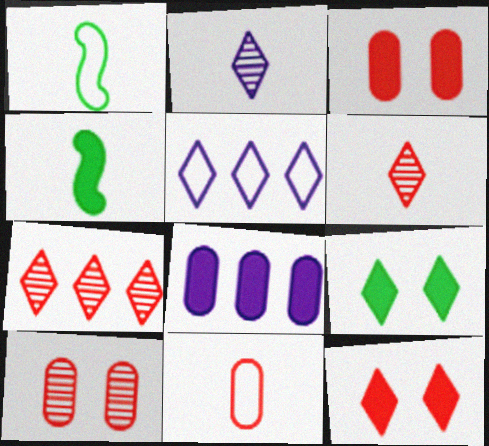[[2, 4, 11], 
[4, 5, 10], 
[4, 8, 12], 
[5, 6, 9]]